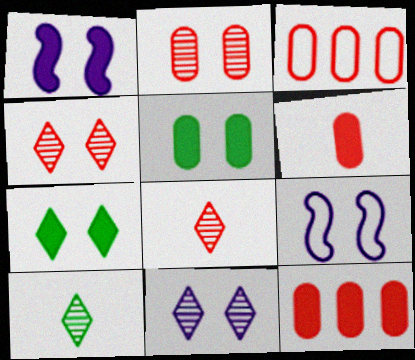[[1, 3, 10], 
[2, 3, 6], 
[2, 7, 9], 
[4, 5, 9], 
[9, 10, 12]]